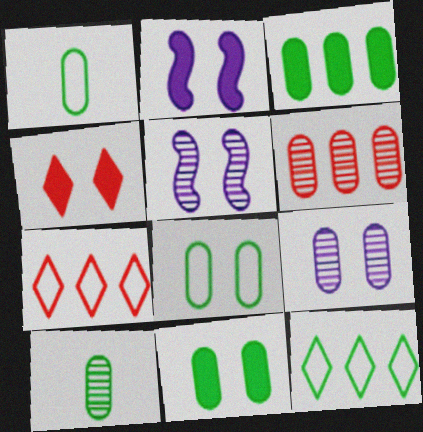[[2, 4, 11], 
[2, 7, 10], 
[3, 8, 10], 
[4, 5, 8], 
[6, 9, 10]]